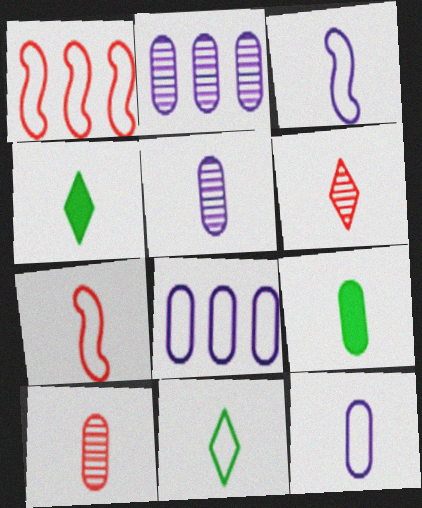[[3, 4, 10], 
[3, 6, 9], 
[4, 5, 7], 
[7, 11, 12], 
[9, 10, 12]]